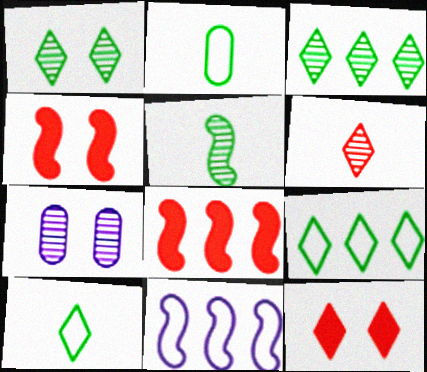[[4, 5, 11], 
[7, 8, 10]]